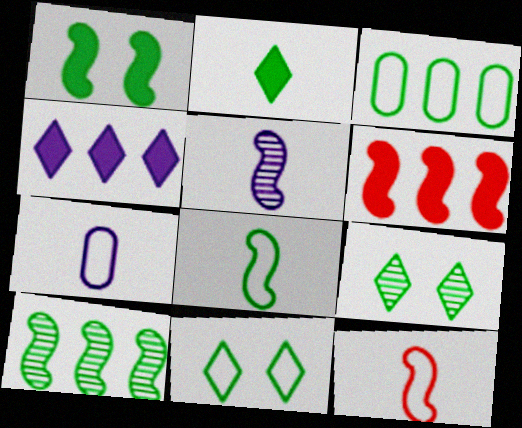[[1, 8, 10], 
[3, 8, 11], 
[6, 7, 9]]